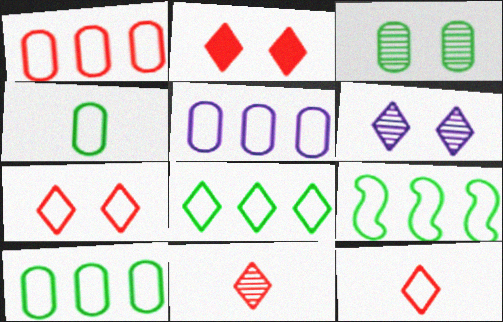[[1, 5, 10], 
[8, 9, 10]]